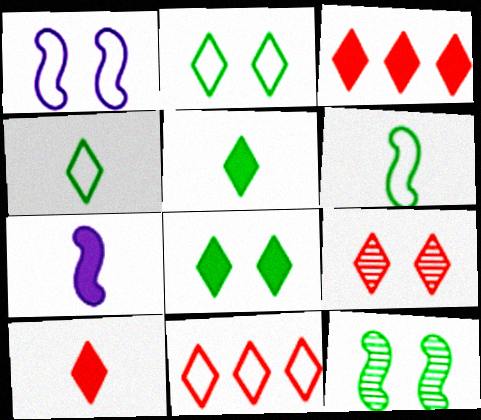[[9, 10, 11]]